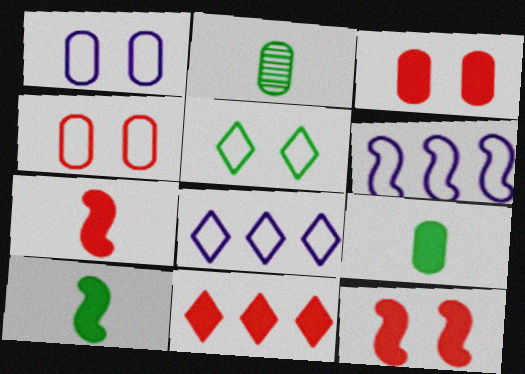[[2, 8, 12], 
[3, 7, 11]]